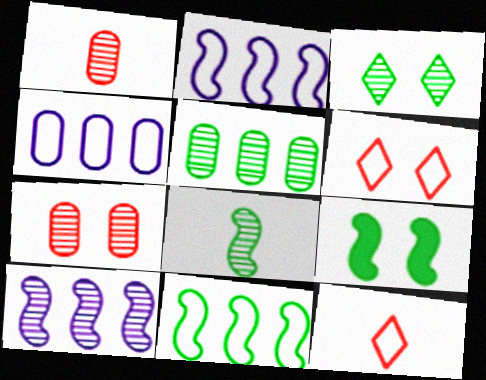[[1, 3, 10], 
[3, 5, 8], 
[8, 9, 11]]